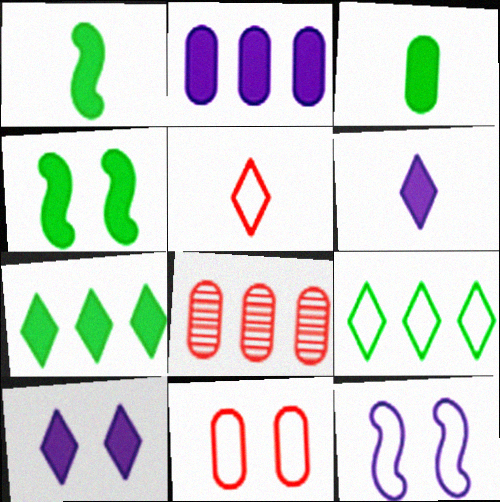[[3, 4, 7]]